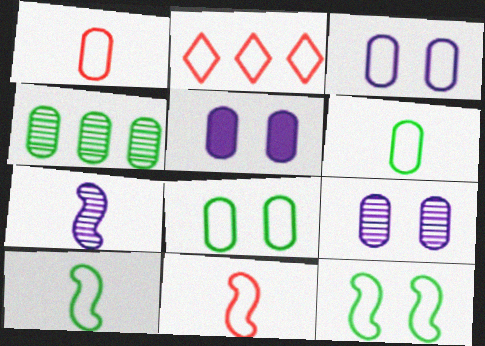[[1, 4, 5], 
[2, 3, 10], 
[3, 5, 9]]